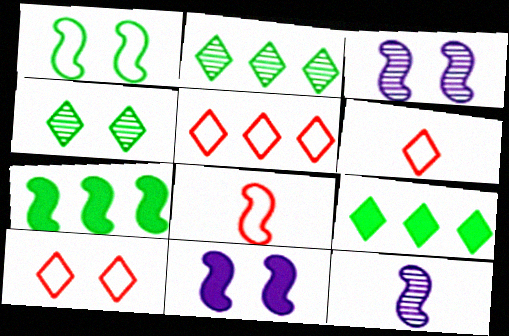[[3, 7, 8], 
[5, 6, 10]]